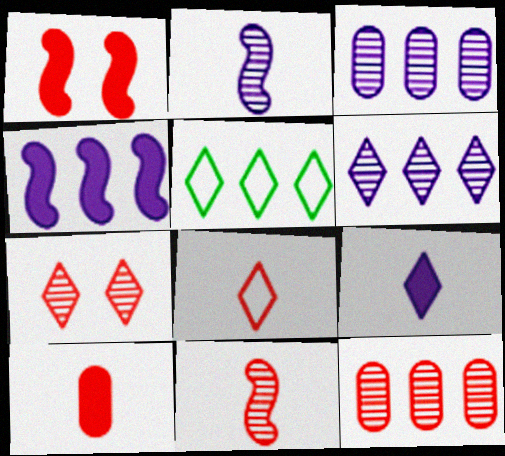[[1, 8, 12], 
[4, 5, 12], 
[5, 7, 9], 
[7, 11, 12], 
[8, 10, 11]]